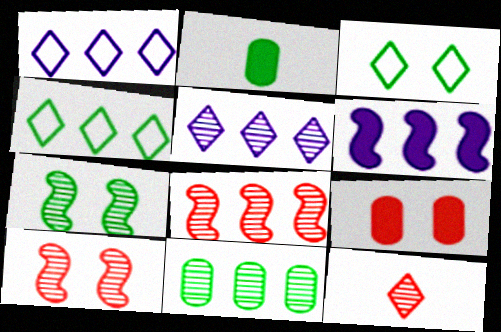[[1, 2, 10], 
[2, 4, 7], 
[5, 8, 11]]